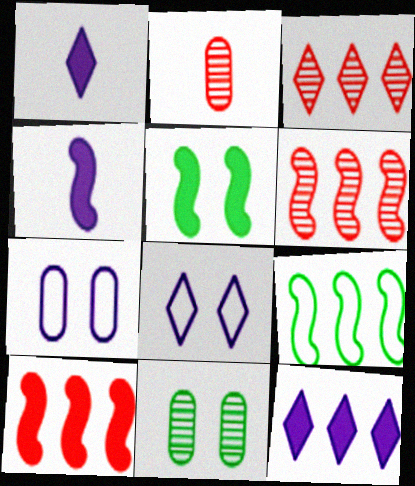[[4, 5, 10]]